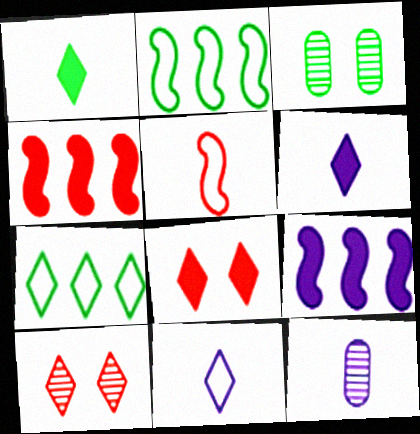[[1, 2, 3], 
[1, 5, 12], 
[2, 8, 12], 
[3, 4, 11], 
[6, 7, 10]]